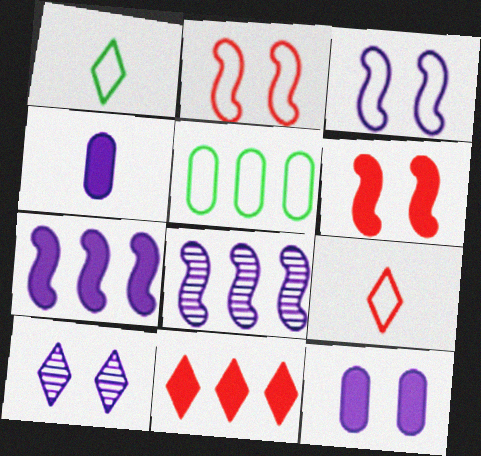[[1, 10, 11], 
[3, 5, 9], 
[3, 10, 12], 
[5, 8, 11]]